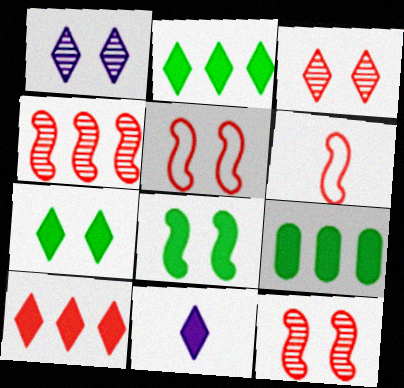[[1, 6, 9], 
[7, 10, 11]]